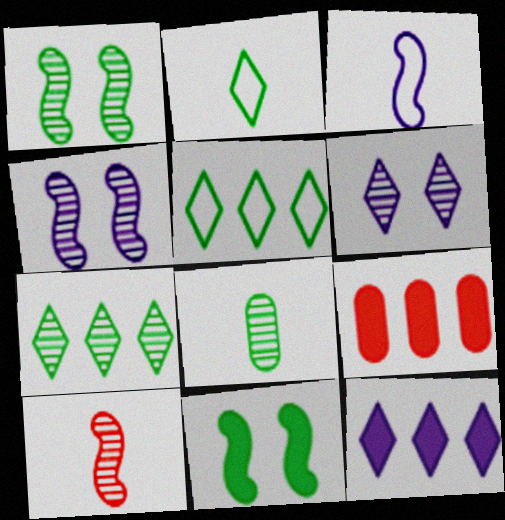[[1, 7, 8], 
[2, 4, 9], 
[5, 8, 11]]